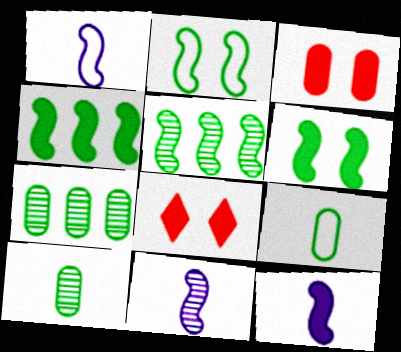[[1, 7, 8], 
[1, 11, 12]]